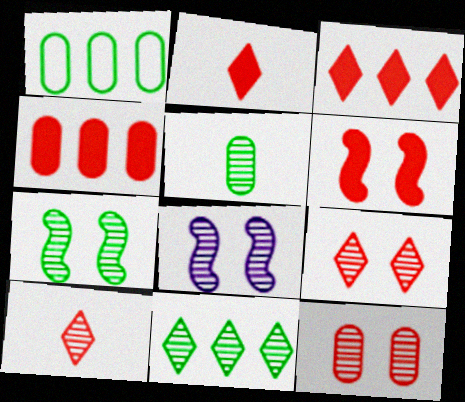[[1, 2, 8], 
[2, 4, 6], 
[5, 7, 11]]